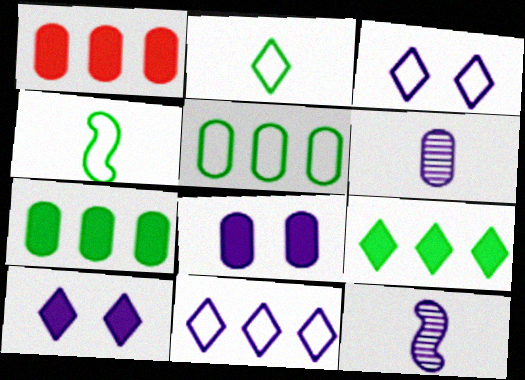[[8, 11, 12]]